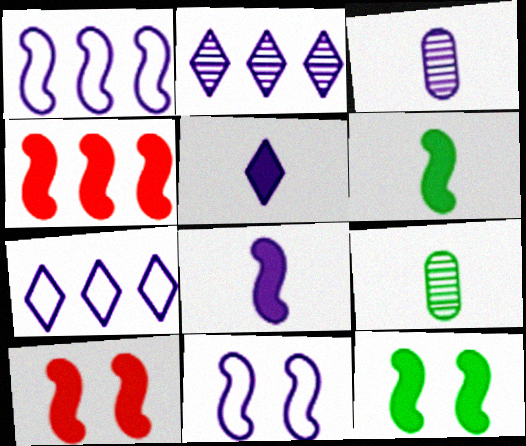[[4, 8, 12], 
[7, 9, 10]]